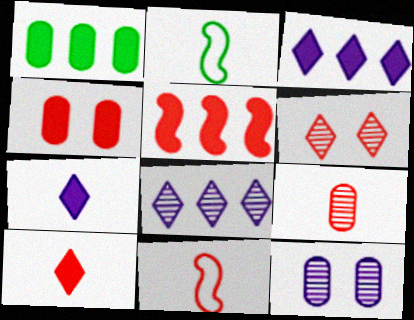[[1, 3, 5], 
[2, 4, 8], 
[2, 7, 9], 
[4, 5, 10], 
[9, 10, 11]]